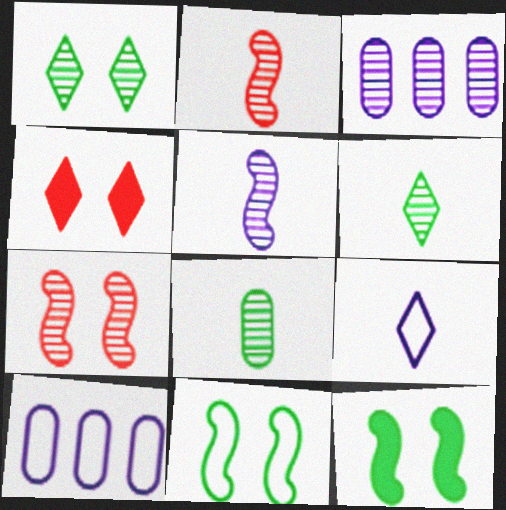[[1, 2, 3], 
[3, 6, 7]]